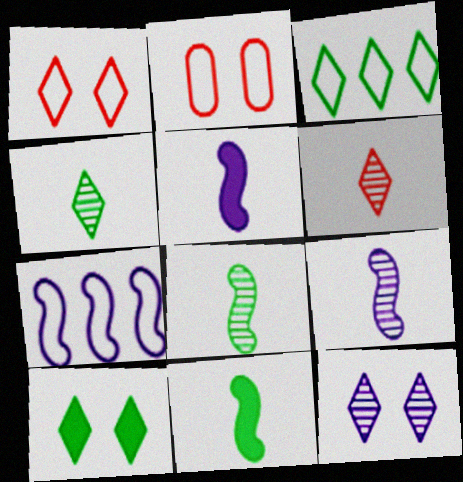[[1, 10, 12], 
[3, 4, 10]]